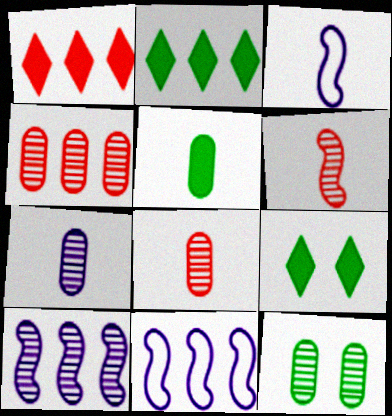[[1, 3, 12], 
[2, 4, 11], 
[3, 4, 9], 
[4, 7, 12], 
[8, 9, 11]]